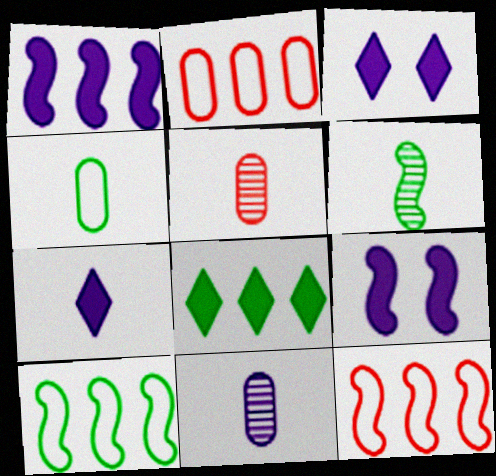[[2, 3, 6], 
[3, 5, 10], 
[6, 9, 12]]